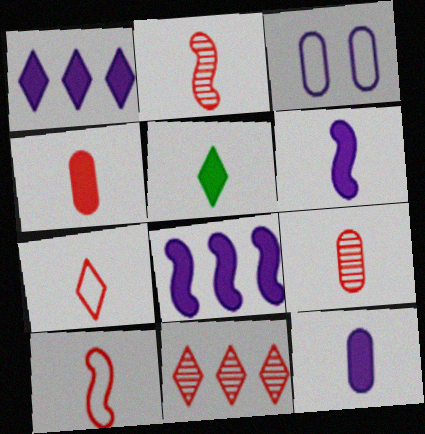[[2, 4, 7], 
[4, 5, 6]]